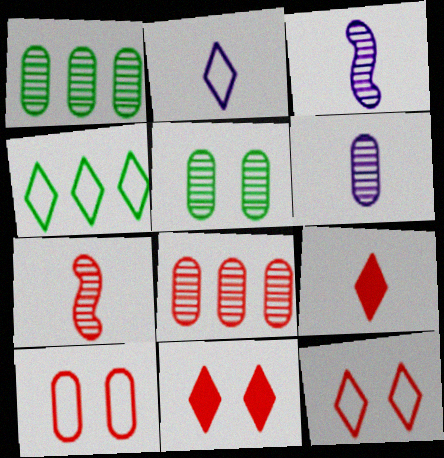[[2, 4, 12], 
[5, 6, 8]]